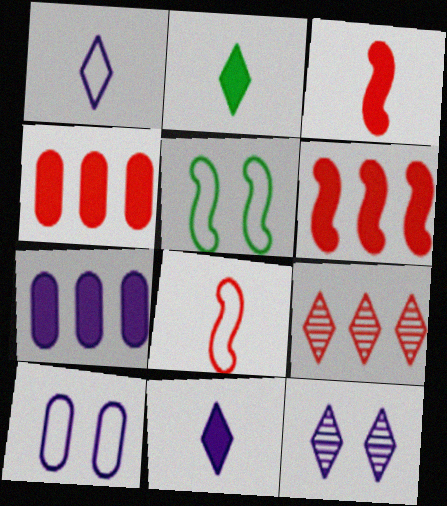[]